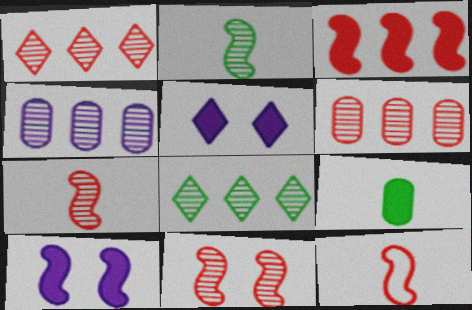[[3, 5, 9], 
[3, 11, 12]]